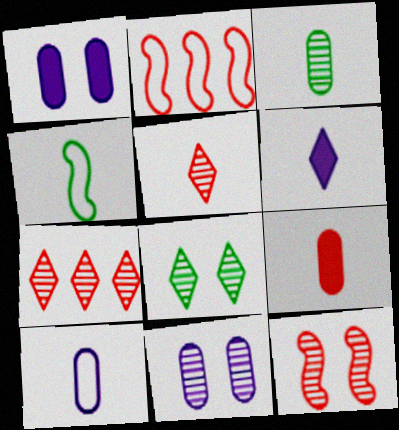[[1, 4, 7], 
[3, 9, 10], 
[8, 11, 12]]